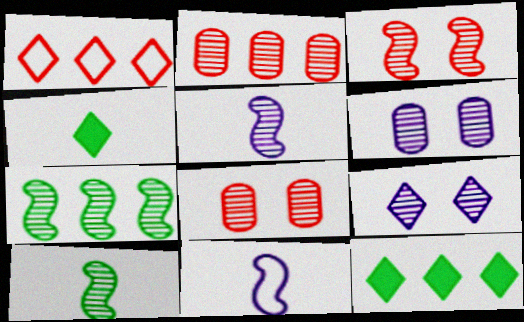[[1, 4, 9], 
[2, 9, 10], 
[3, 5, 7], 
[8, 11, 12]]